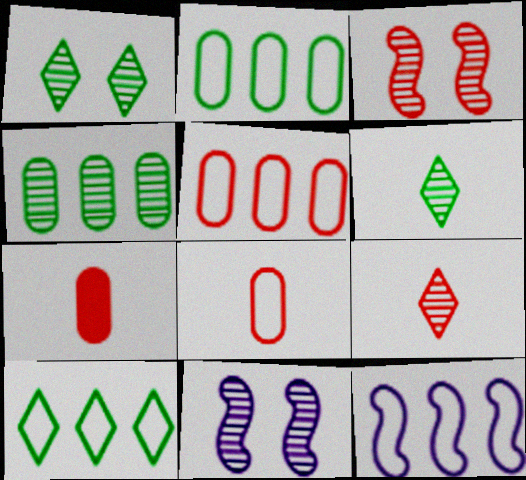[[1, 7, 12], 
[4, 9, 11], 
[5, 10, 12], 
[7, 10, 11]]